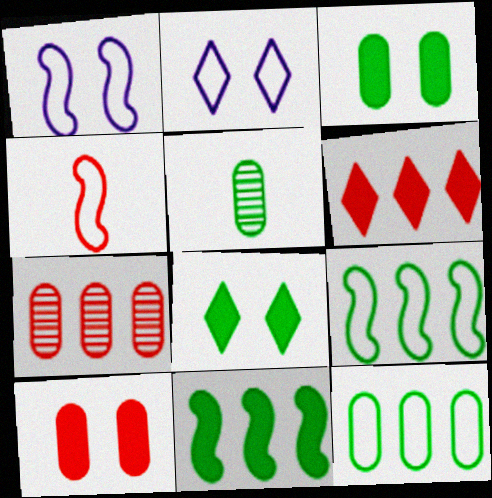[[1, 4, 9], 
[1, 5, 6], 
[2, 4, 12], 
[3, 5, 12], 
[5, 8, 9]]